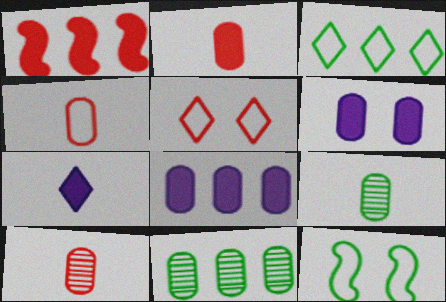[[1, 5, 10], 
[2, 4, 10], 
[4, 6, 11]]